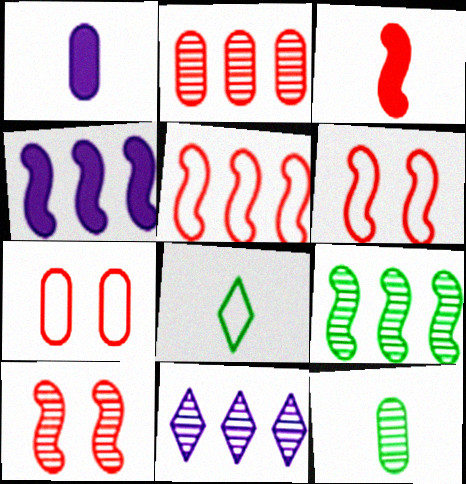[[2, 9, 11], 
[3, 5, 10], 
[4, 5, 9], 
[10, 11, 12]]